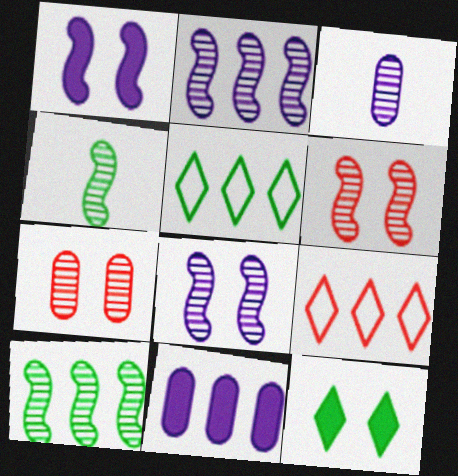[[2, 4, 6], 
[9, 10, 11]]